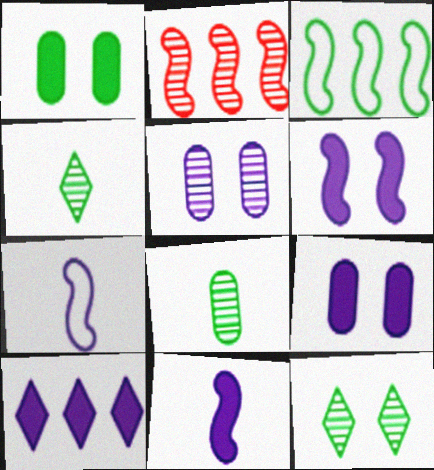[[1, 3, 4], 
[2, 4, 5], 
[5, 7, 10], 
[9, 10, 11]]